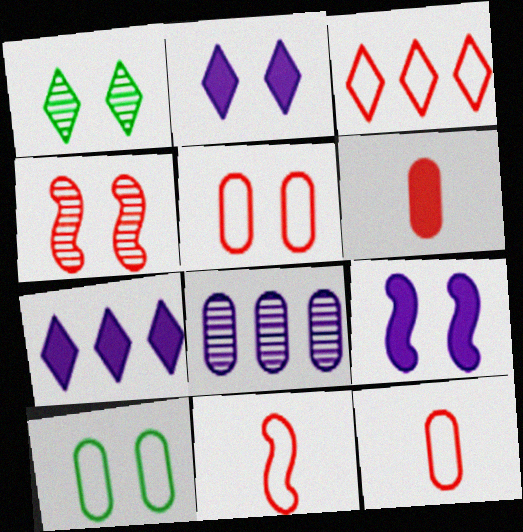[[1, 5, 9], 
[2, 4, 10], 
[3, 4, 6], 
[3, 5, 11], 
[6, 8, 10]]